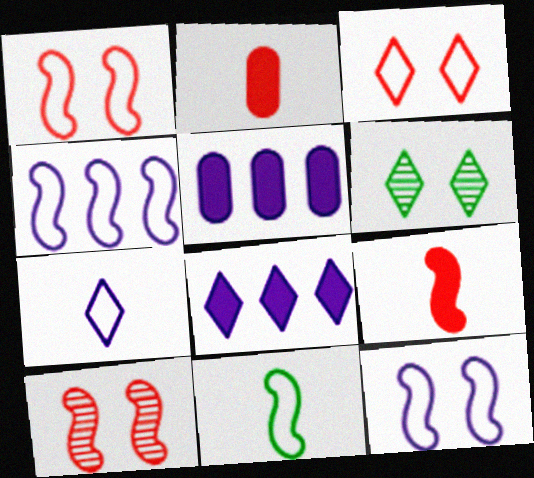[[1, 4, 11], 
[2, 4, 6]]